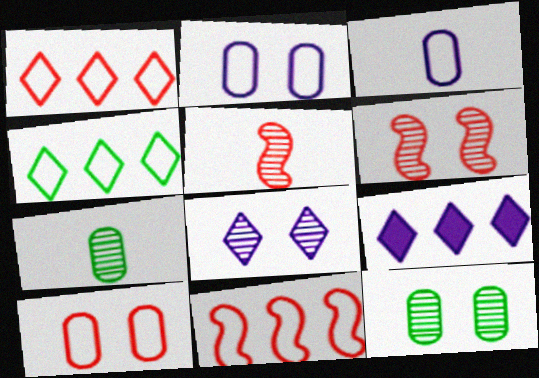[[6, 8, 12]]